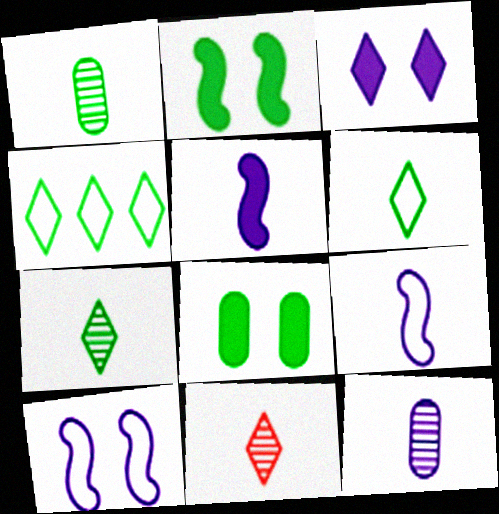[[1, 2, 4], 
[3, 4, 11]]